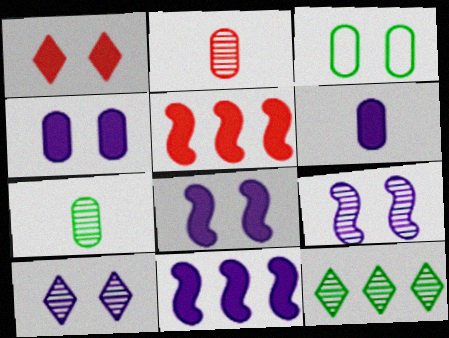[[1, 3, 9], 
[2, 9, 12]]